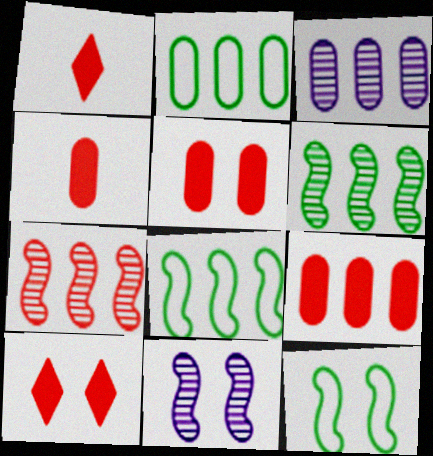[[1, 2, 11], 
[1, 3, 12], 
[2, 3, 9], 
[4, 5, 9]]